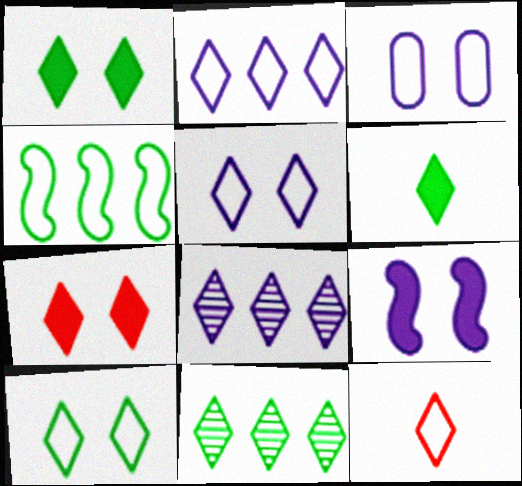[[1, 8, 12], 
[2, 10, 12], 
[3, 4, 12], 
[6, 10, 11]]